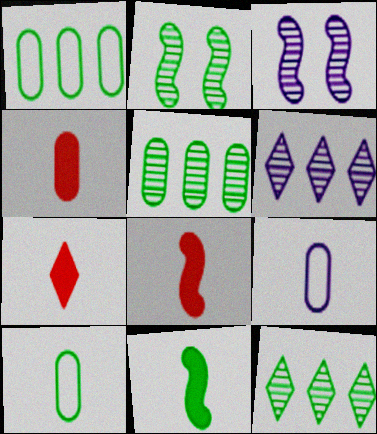[[1, 3, 7], 
[4, 7, 8]]